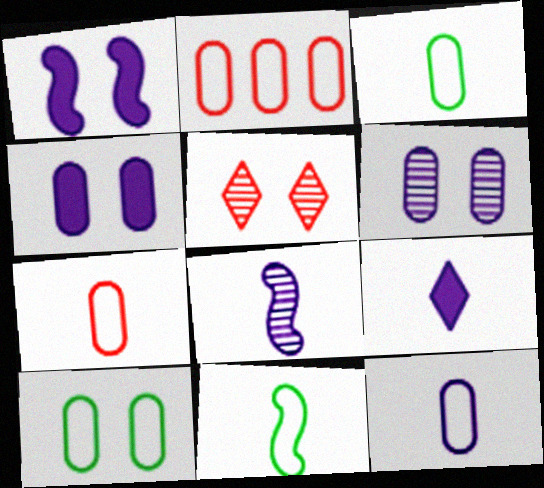[[1, 5, 10], 
[2, 10, 12], 
[3, 7, 12], 
[8, 9, 12]]